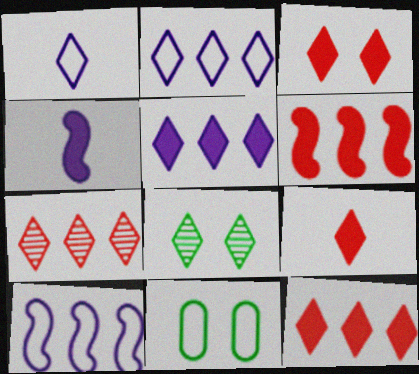[[1, 8, 12], 
[2, 8, 9], 
[3, 9, 12], 
[4, 7, 11]]